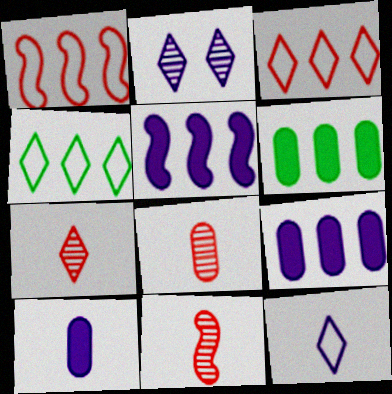[[7, 8, 11]]